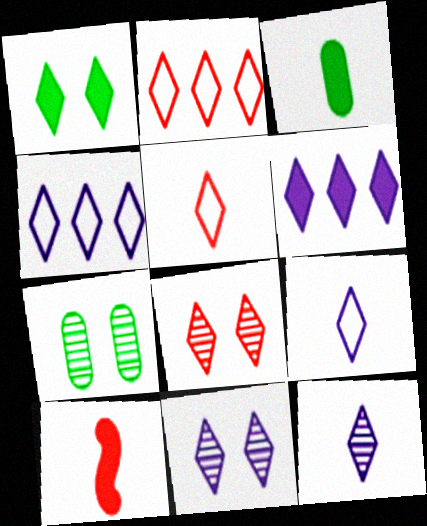[[1, 2, 12], 
[4, 7, 10], 
[6, 9, 11]]